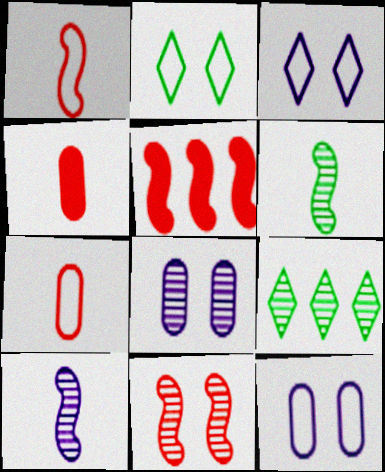[[1, 5, 11]]